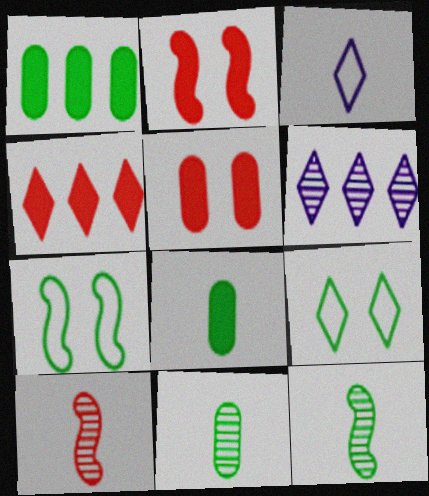[[1, 9, 12], 
[3, 8, 10]]